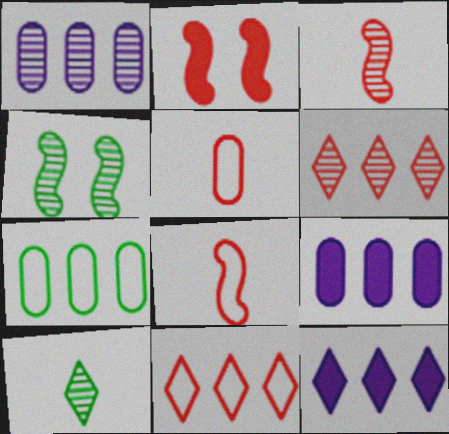[[2, 5, 6], 
[4, 5, 12]]